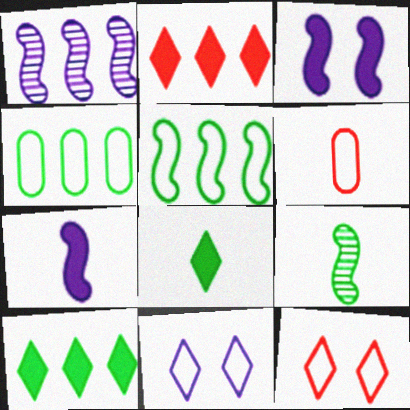[[1, 2, 4], 
[5, 6, 11]]